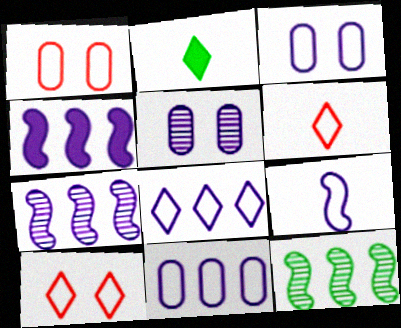[[1, 2, 7], 
[3, 8, 9]]